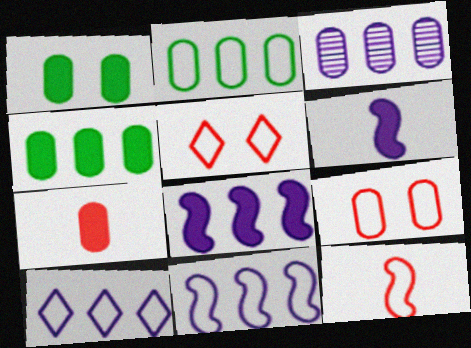[[3, 8, 10]]